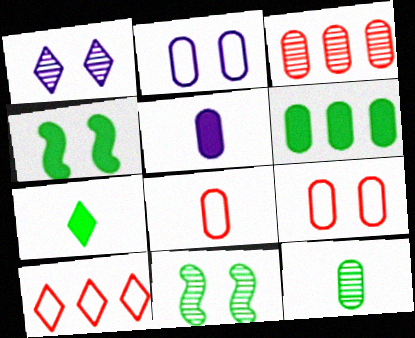[[1, 4, 9], 
[1, 7, 10], 
[4, 6, 7], 
[5, 8, 12], 
[5, 10, 11]]